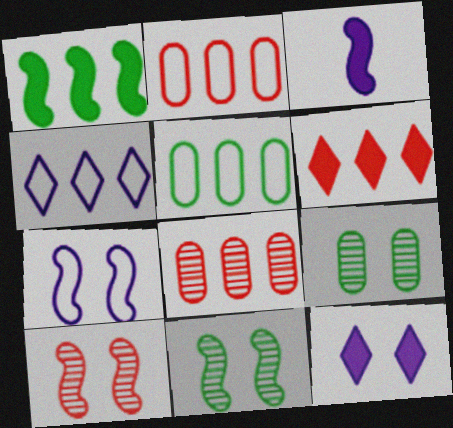[[1, 4, 8]]